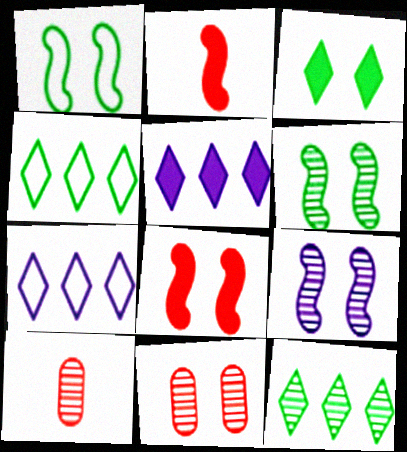[[1, 5, 10], 
[1, 8, 9], 
[9, 10, 12]]